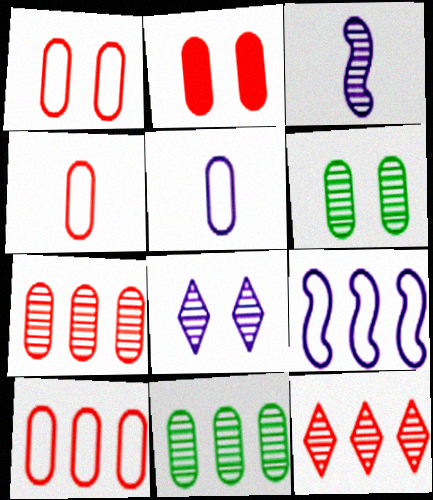[[1, 4, 10], 
[2, 4, 7], 
[2, 5, 11], 
[3, 6, 12]]